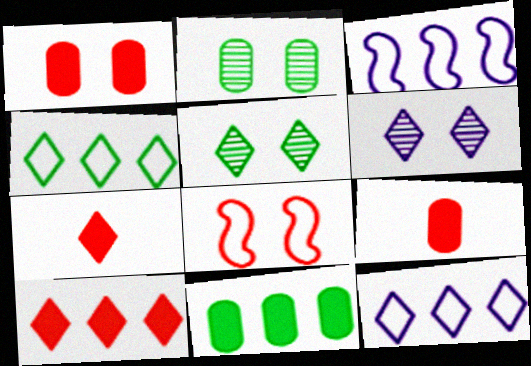[[2, 3, 7], 
[3, 5, 9], 
[4, 6, 7], 
[5, 7, 12]]